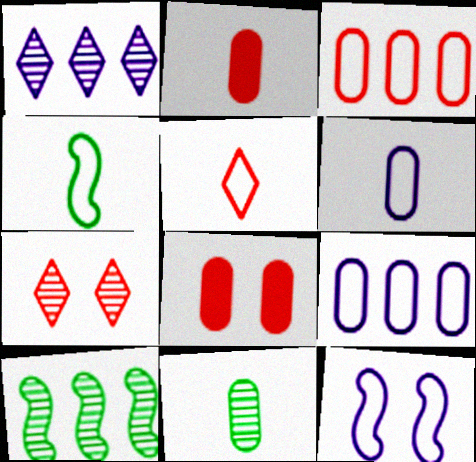[[1, 4, 8], 
[2, 6, 11], 
[4, 5, 6], 
[8, 9, 11]]